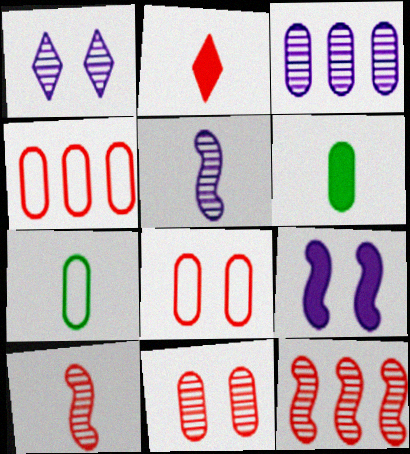[[1, 3, 5], 
[2, 5, 7], 
[2, 8, 12], 
[3, 6, 8]]